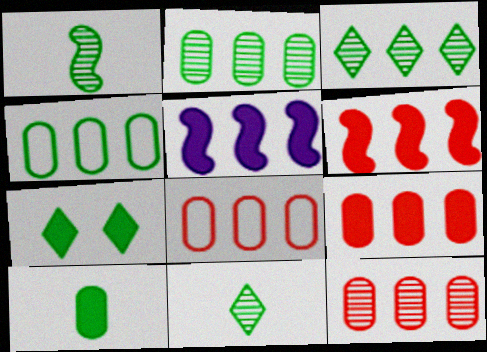[[1, 4, 7], 
[3, 5, 8], 
[8, 9, 12]]